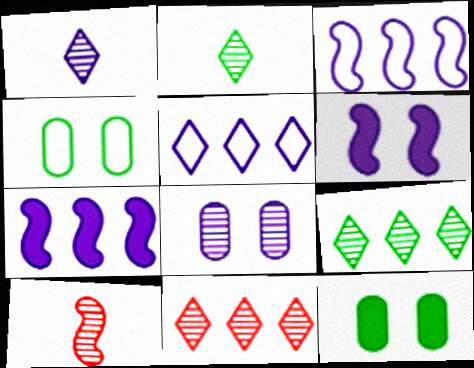[[5, 10, 12], 
[8, 9, 10]]